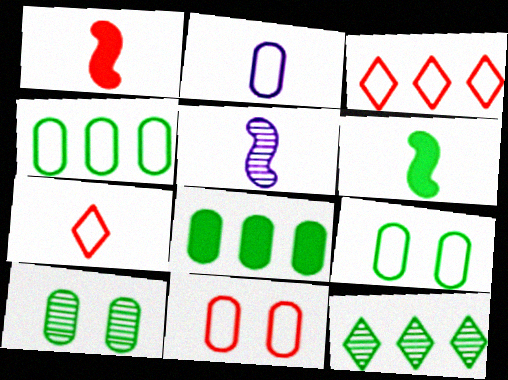[[2, 4, 11], 
[6, 9, 12]]